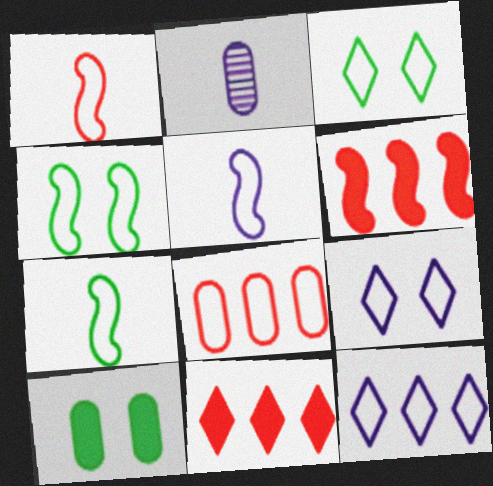[[1, 5, 7], 
[2, 3, 6], 
[2, 4, 11], 
[2, 8, 10], 
[3, 5, 8], 
[7, 8, 9]]